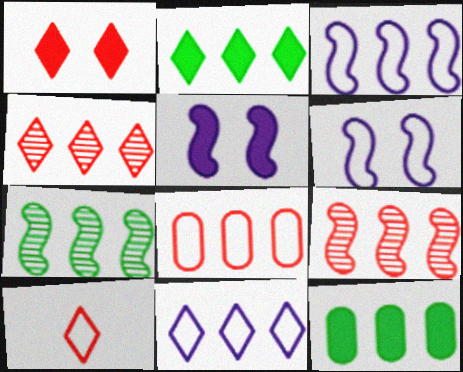[[1, 4, 10], 
[2, 4, 11], 
[3, 4, 12], 
[9, 11, 12]]